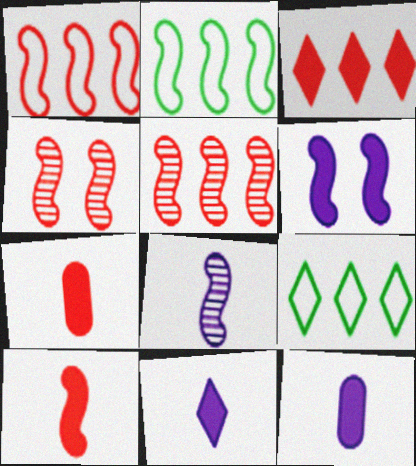[[1, 4, 10], 
[4, 9, 12]]